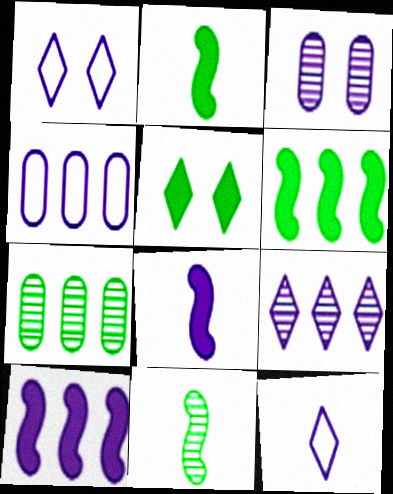[[3, 10, 12], 
[4, 9, 10]]